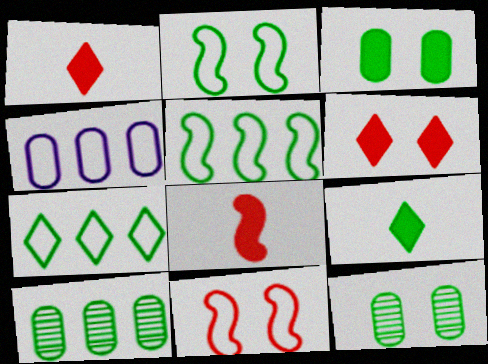[[2, 9, 10], 
[5, 9, 12]]